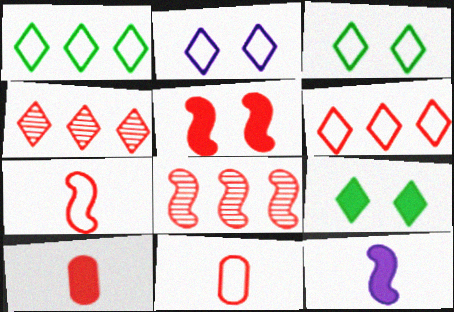[[4, 5, 11], 
[5, 7, 8]]